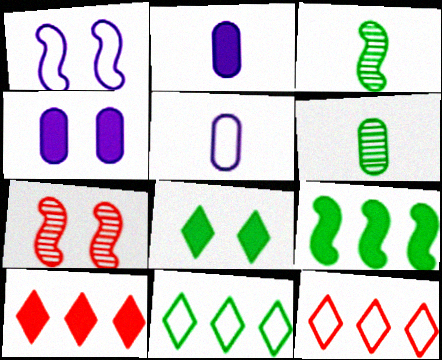[[1, 6, 10], 
[2, 7, 11], 
[3, 4, 12]]